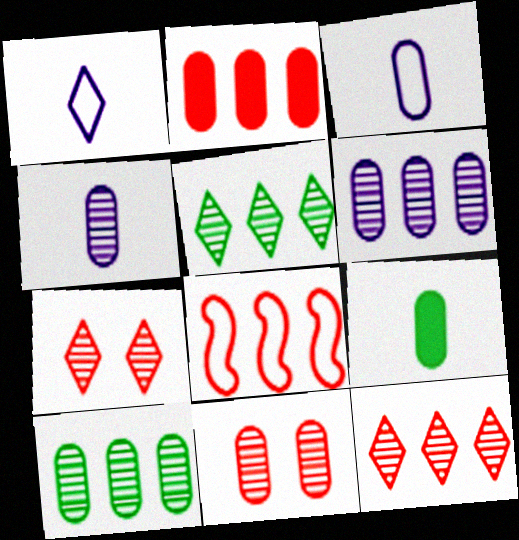[[2, 8, 12], 
[4, 10, 11]]